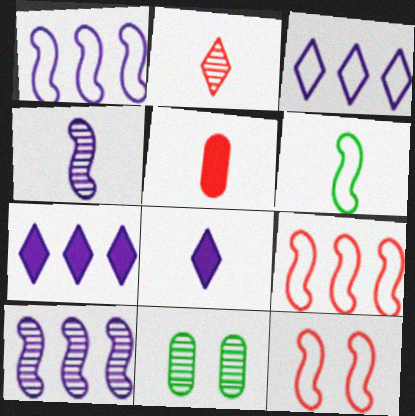[[1, 6, 12], 
[2, 10, 11], 
[8, 9, 11]]